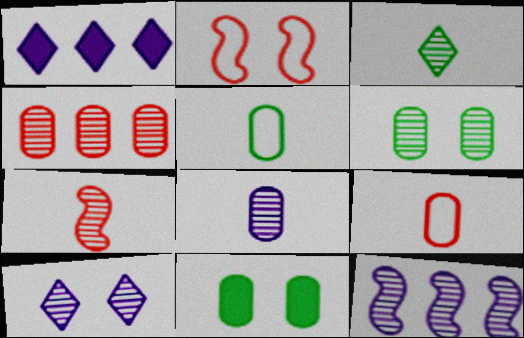[[2, 10, 11], 
[3, 7, 8], 
[4, 6, 8], 
[8, 10, 12]]